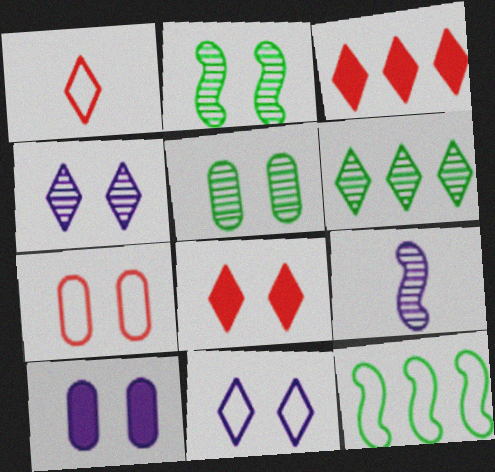[[5, 7, 10]]